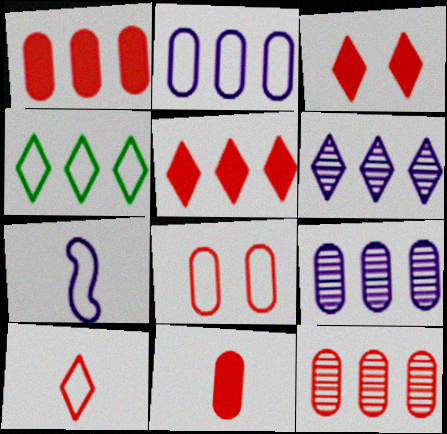[[4, 5, 6], 
[4, 7, 8], 
[8, 11, 12]]